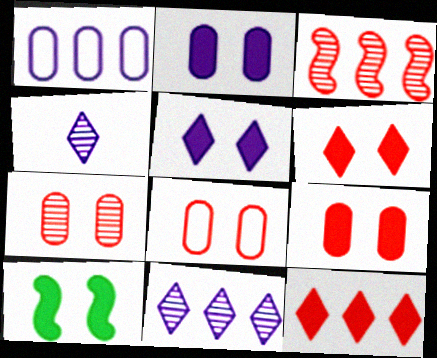[[2, 6, 10], 
[5, 9, 10], 
[7, 8, 9]]